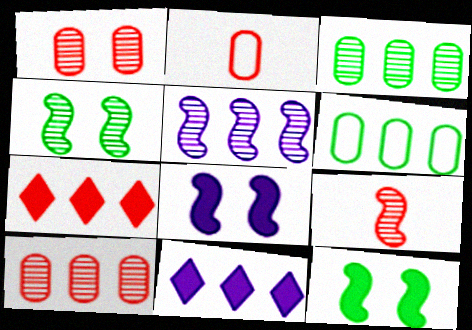[[2, 4, 11], 
[4, 5, 9], 
[5, 6, 7]]